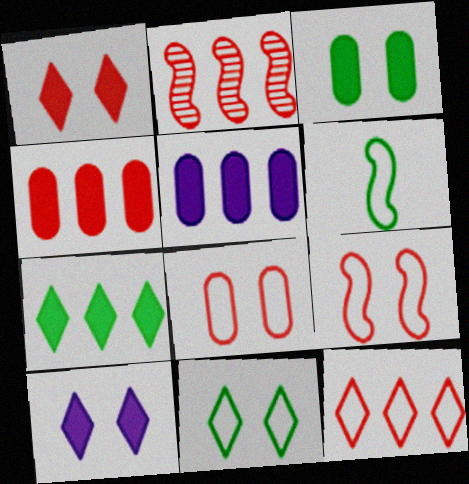[[2, 4, 12]]